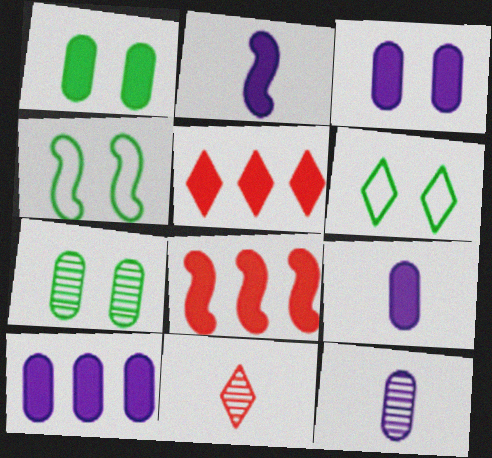[[1, 2, 5], 
[3, 9, 10], 
[4, 5, 12], 
[4, 10, 11], 
[6, 8, 12]]